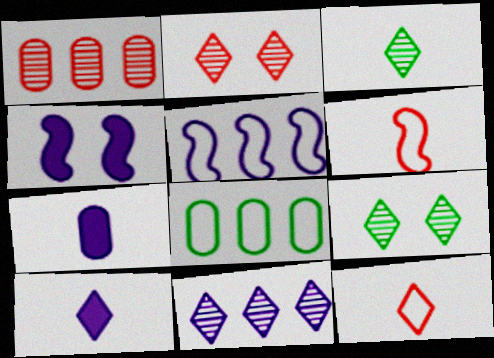[[2, 3, 11], 
[3, 6, 7], 
[3, 10, 12]]